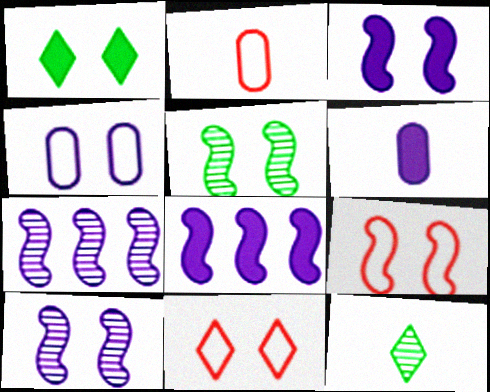[[1, 2, 7], 
[3, 5, 9]]